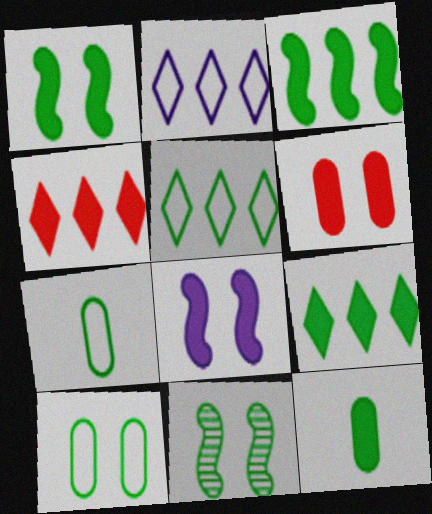[[1, 9, 12], 
[4, 8, 12], 
[5, 11, 12], 
[7, 9, 11]]